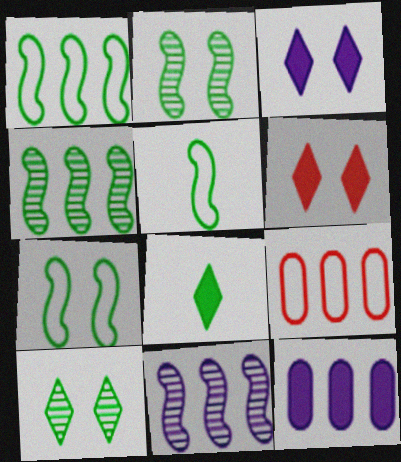[[1, 5, 7]]